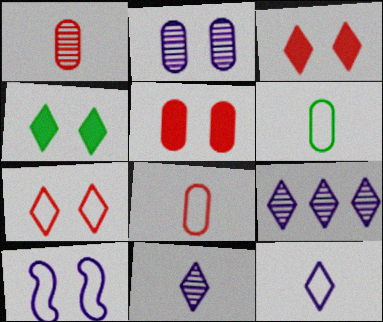[]